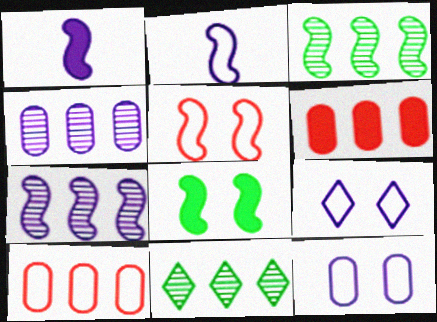[[1, 3, 5], 
[1, 4, 9]]